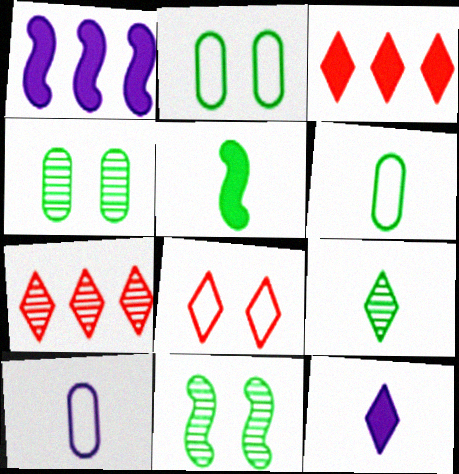[[3, 10, 11], 
[5, 6, 9]]